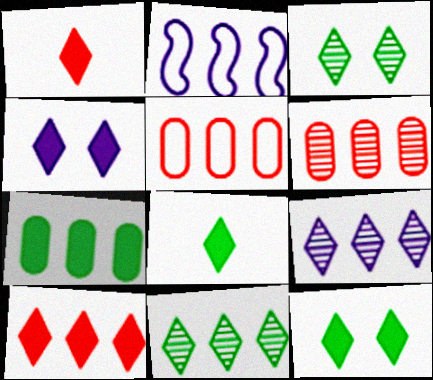[[4, 8, 10]]